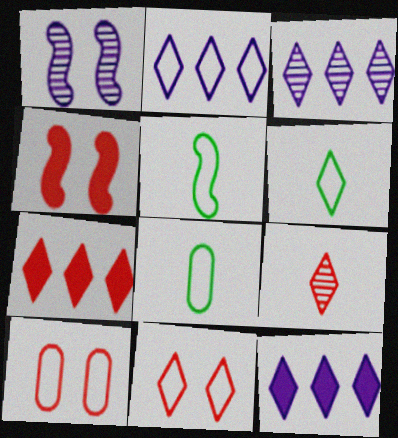[[1, 7, 8], 
[2, 3, 12], 
[2, 5, 10], 
[2, 6, 11], 
[3, 4, 8], 
[5, 6, 8], 
[7, 9, 11]]